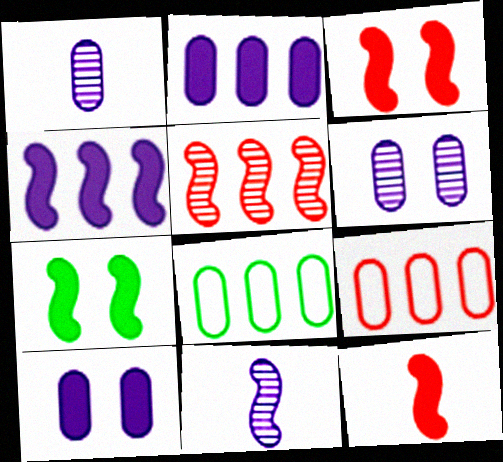[[4, 7, 12]]